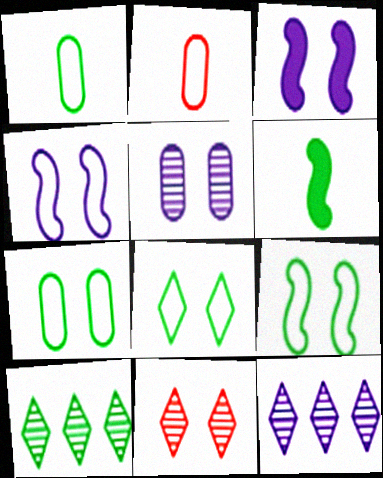[[2, 3, 10], 
[3, 7, 11], 
[6, 7, 10], 
[7, 8, 9]]